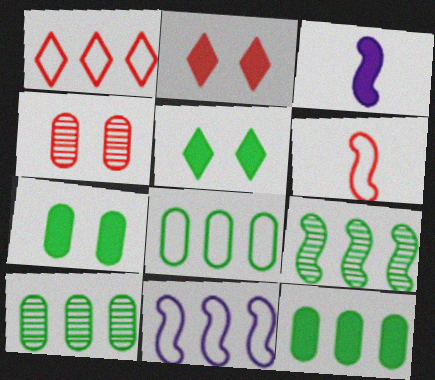[[1, 8, 11], 
[2, 3, 12], 
[8, 10, 12]]